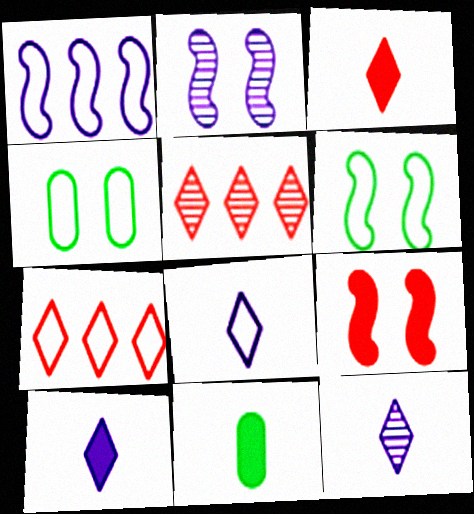[[2, 6, 9], 
[2, 7, 11], 
[8, 10, 12]]